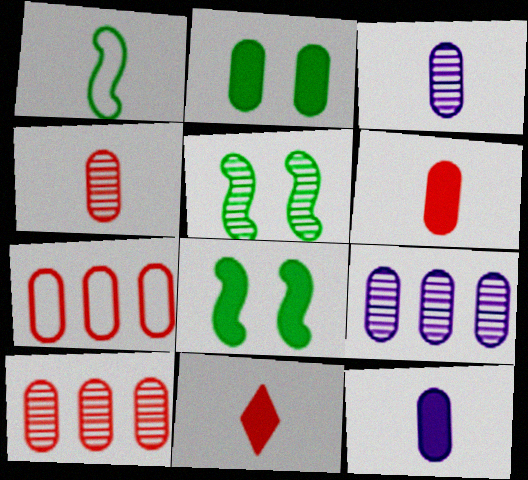[[1, 3, 11], 
[2, 3, 7]]